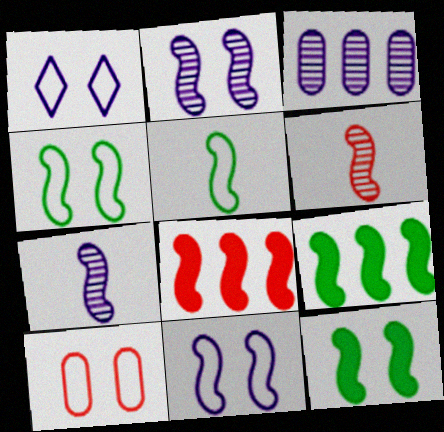[[1, 4, 10], 
[2, 5, 8], 
[4, 7, 8], 
[6, 9, 11]]